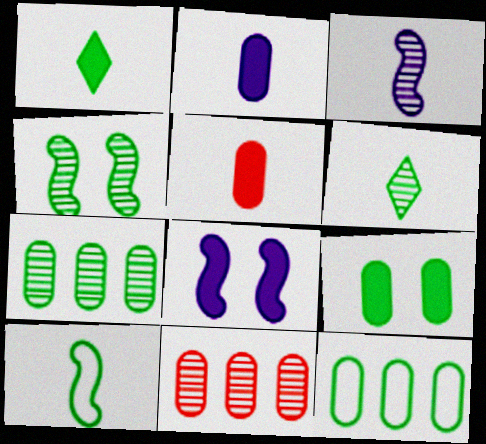[[1, 4, 12], 
[4, 6, 7]]